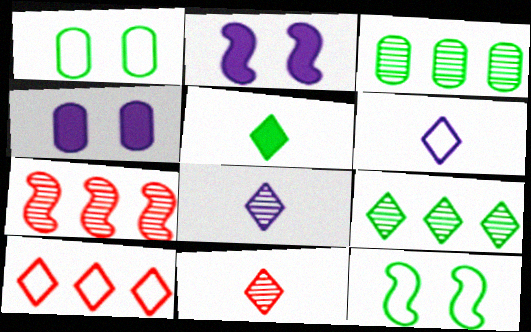[[3, 5, 12], 
[5, 6, 11]]